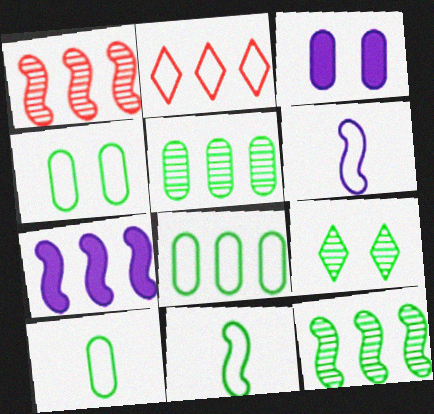[[2, 4, 6], 
[2, 5, 7], 
[4, 8, 10]]